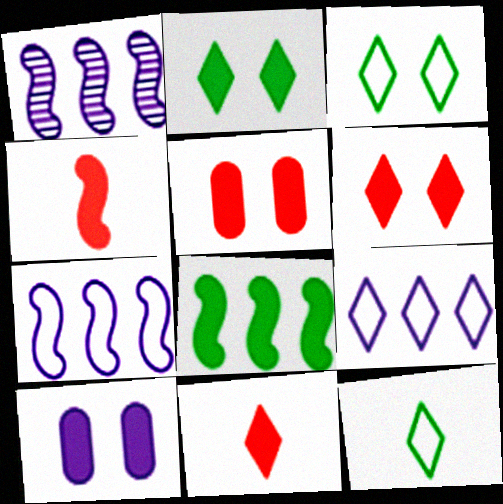[[1, 5, 12], 
[8, 10, 11]]